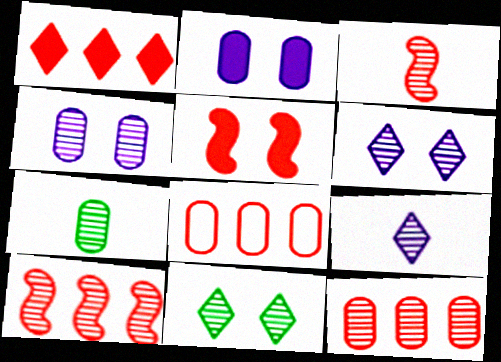[[1, 8, 10], 
[2, 7, 8], 
[3, 7, 9], 
[4, 7, 12], 
[6, 7, 10]]